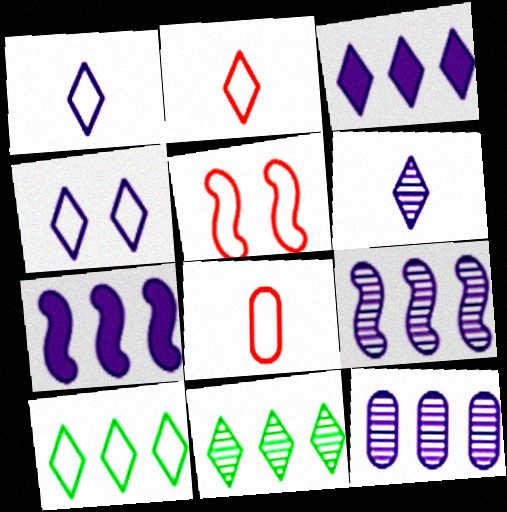[[2, 4, 10], 
[3, 4, 6]]